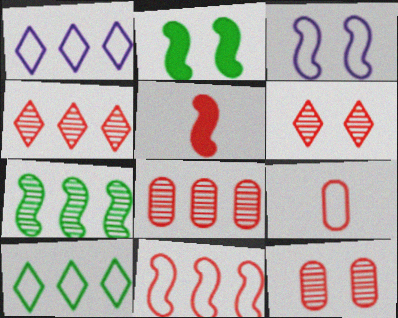[[3, 5, 7], 
[3, 9, 10]]